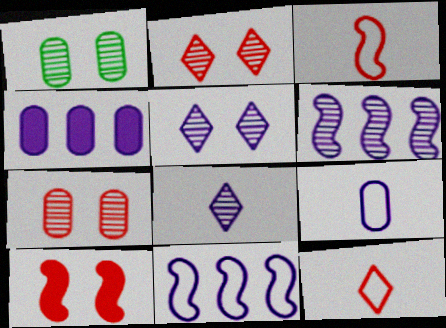[]